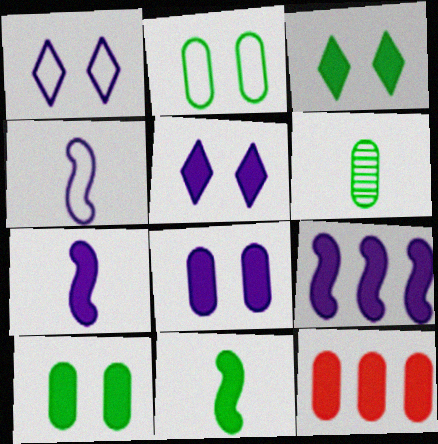[[3, 7, 12], 
[5, 11, 12]]